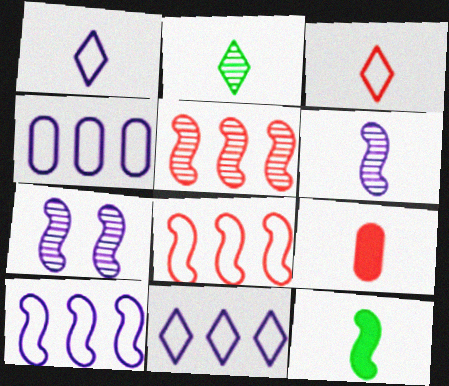[[4, 10, 11], 
[7, 8, 12]]